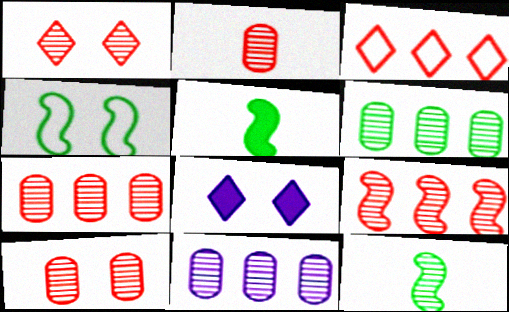[[1, 2, 9], 
[1, 11, 12], 
[2, 7, 10], 
[4, 8, 10], 
[6, 7, 11]]